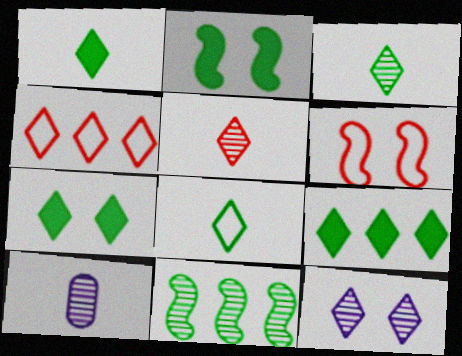[[1, 3, 8], 
[1, 4, 12], 
[1, 7, 9], 
[2, 4, 10], 
[6, 9, 10]]